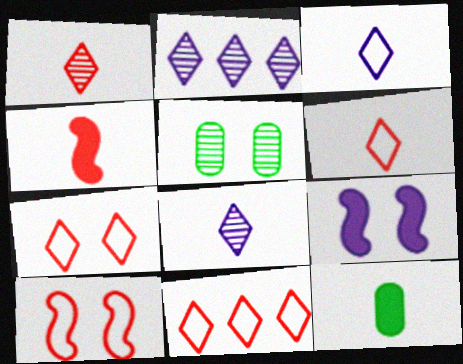[[2, 10, 12], 
[5, 7, 9], 
[6, 7, 11]]